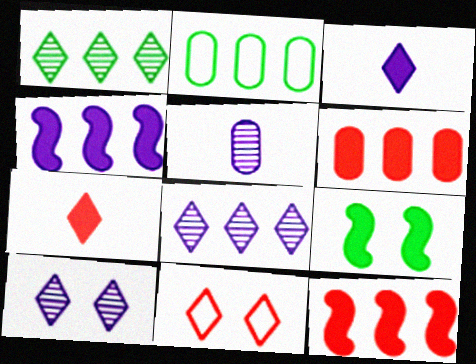[[1, 3, 11], 
[2, 8, 12], 
[3, 6, 9]]